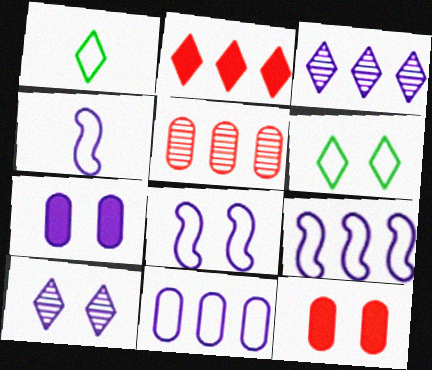[[1, 2, 10], 
[3, 4, 7], 
[4, 8, 9], 
[7, 8, 10]]